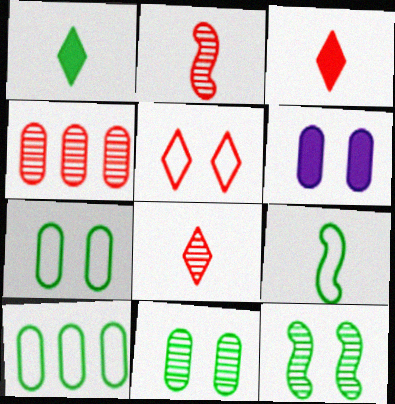[[1, 10, 12], 
[5, 6, 12]]